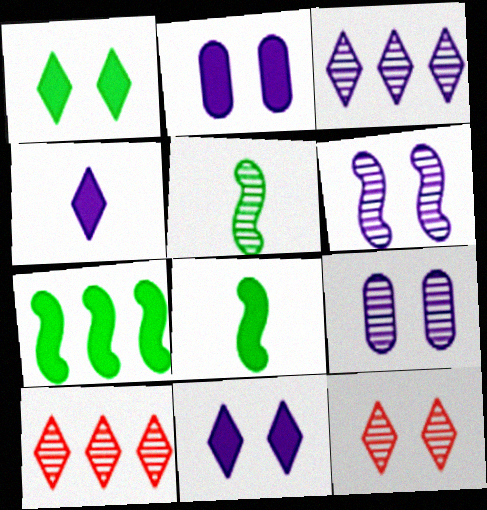[[5, 9, 10]]